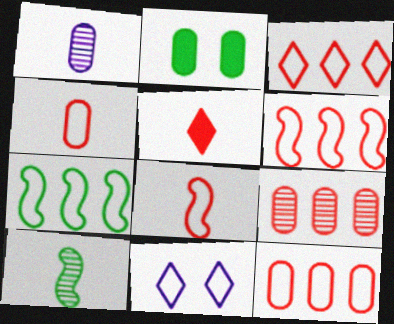[[1, 2, 12], 
[3, 6, 12], 
[4, 7, 11]]